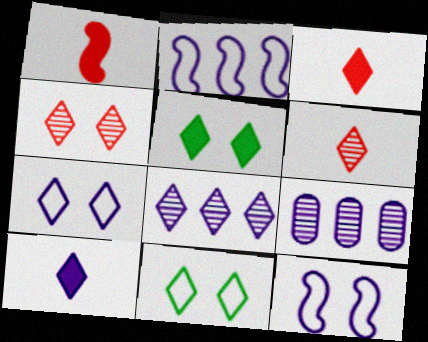[[1, 9, 11], 
[3, 8, 11], 
[4, 5, 7], 
[7, 8, 10], 
[9, 10, 12]]